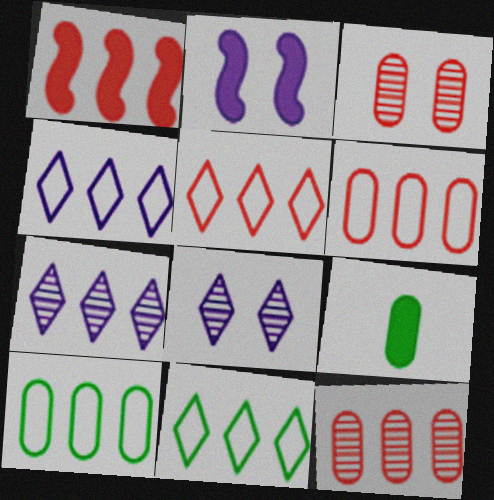[[1, 5, 12], 
[1, 7, 10], 
[4, 5, 11]]